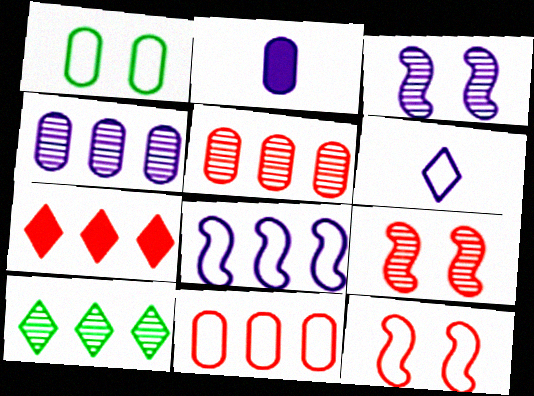[[1, 2, 5], 
[2, 10, 12]]